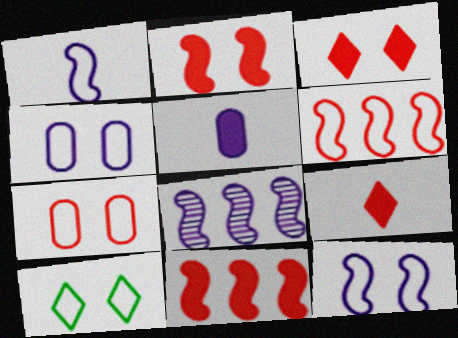[[7, 10, 12]]